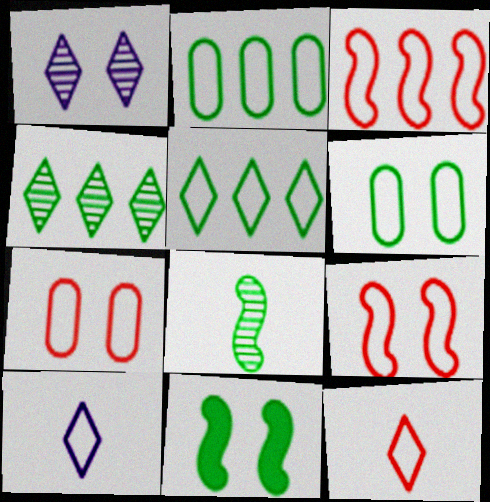[[1, 7, 11], 
[2, 9, 10], 
[3, 6, 10], 
[3, 7, 12]]